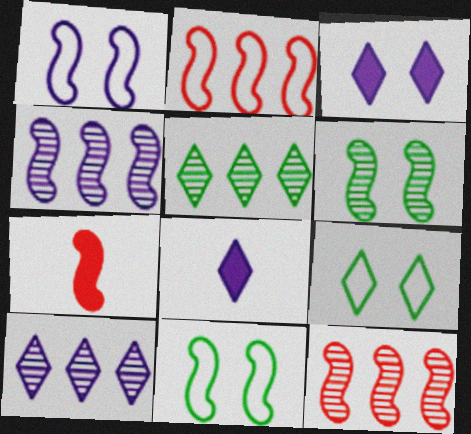[[4, 7, 11]]